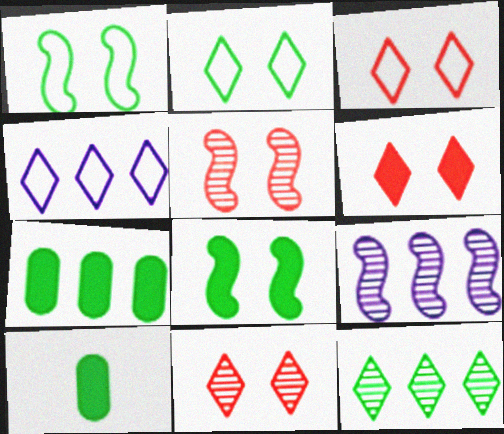[[1, 10, 12], 
[3, 6, 11], 
[3, 9, 10], 
[4, 5, 10]]